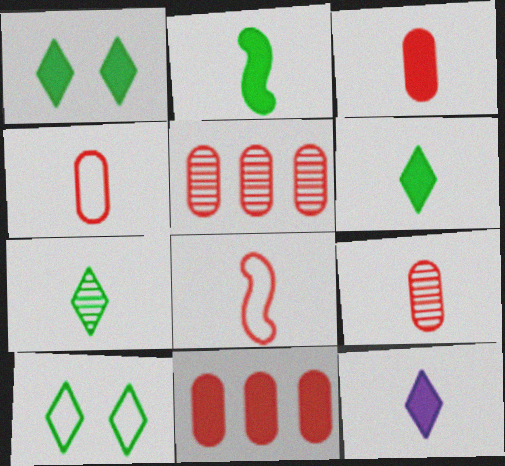[[2, 3, 12], 
[3, 4, 9]]